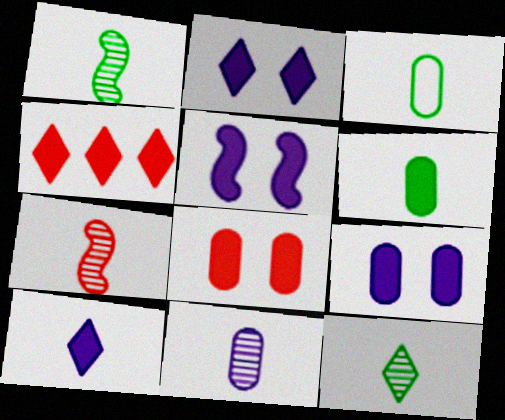[[2, 5, 9], 
[3, 7, 10], 
[4, 5, 6], 
[7, 11, 12]]